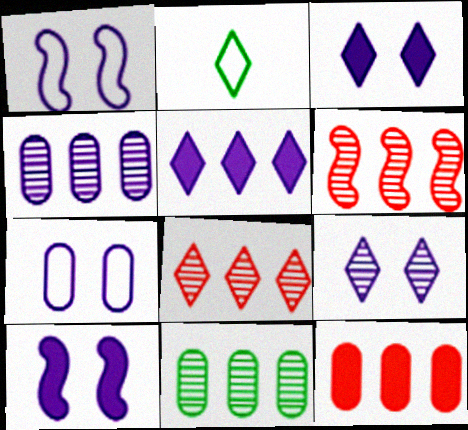[[2, 3, 8], 
[7, 9, 10]]